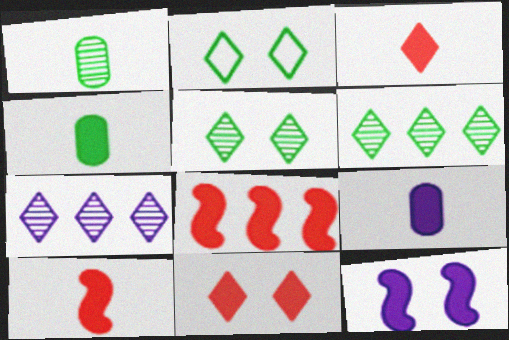[[2, 3, 7]]